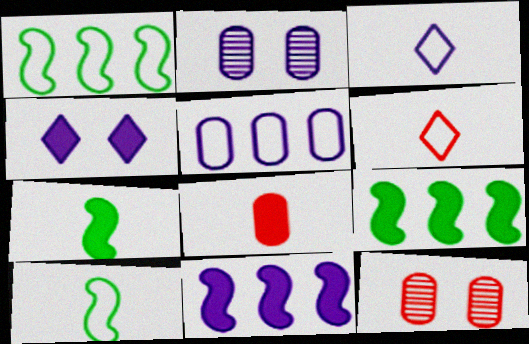[[2, 3, 11], 
[2, 6, 9], 
[3, 9, 12], 
[4, 8, 9]]